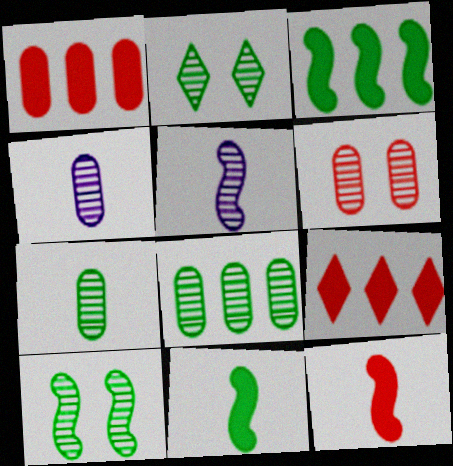[[4, 6, 8]]